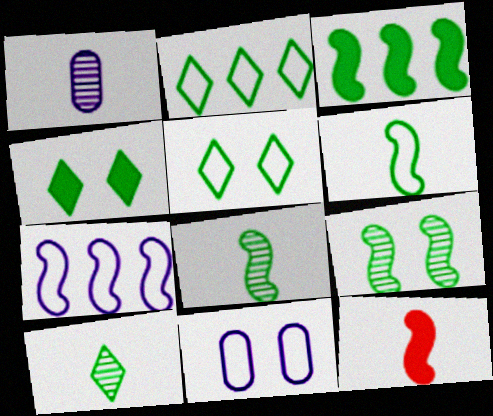[[2, 4, 10], 
[3, 6, 9], 
[7, 9, 12]]